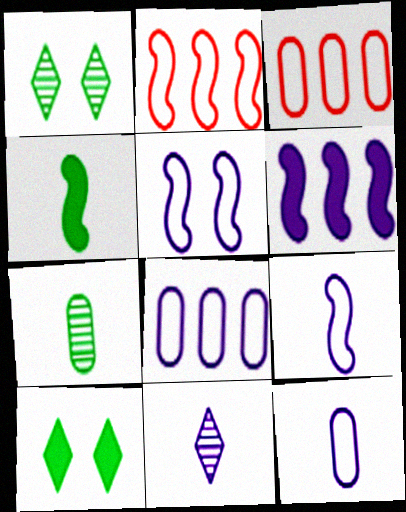[]